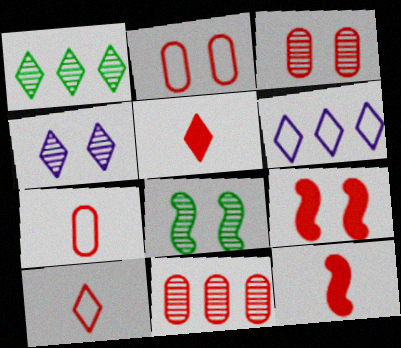[[3, 4, 8], 
[9, 10, 11]]